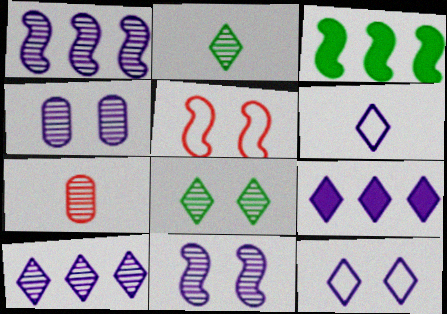[[1, 7, 8], 
[3, 7, 12]]